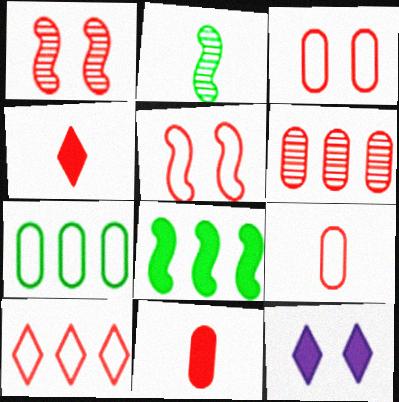[[1, 10, 11], 
[3, 6, 11], 
[4, 5, 6], 
[5, 9, 10], 
[8, 11, 12]]